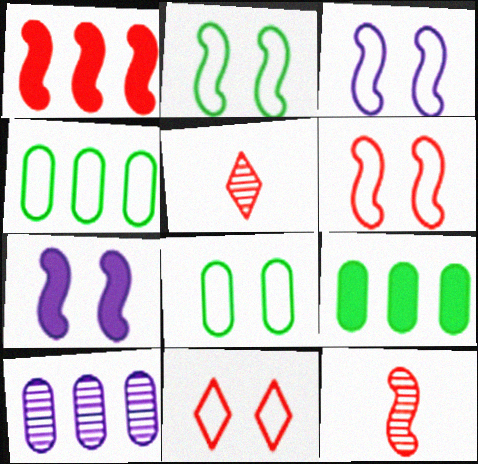[[1, 6, 12], 
[2, 3, 6], 
[3, 5, 9], 
[3, 8, 11], 
[4, 5, 7]]